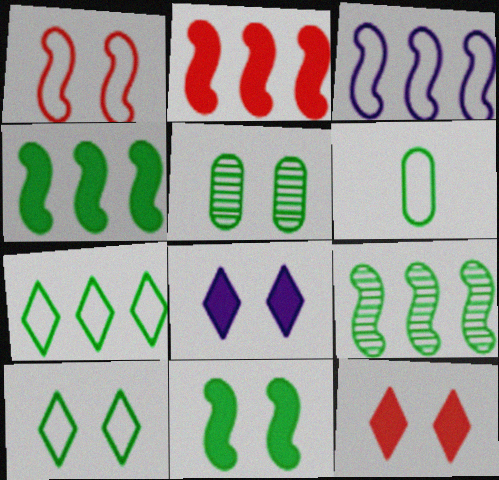[[1, 5, 8], 
[2, 3, 9], 
[5, 10, 11]]